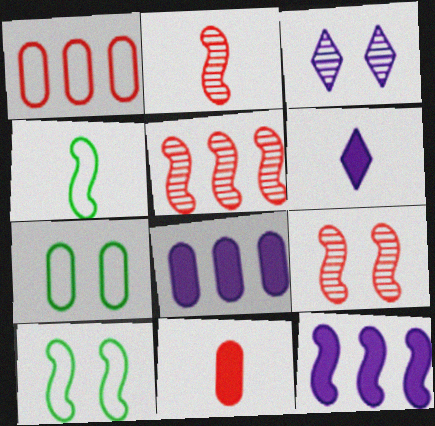[[2, 5, 9], 
[2, 10, 12], 
[4, 9, 12], 
[5, 6, 7]]